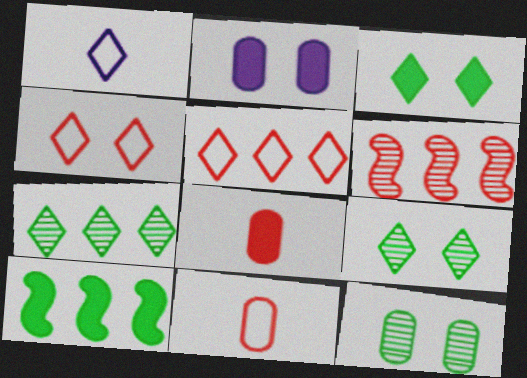[[4, 6, 8]]